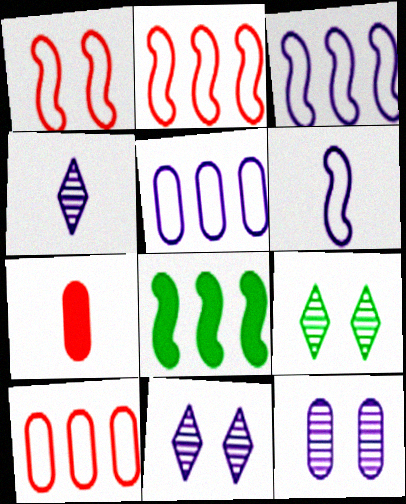[[3, 7, 9]]